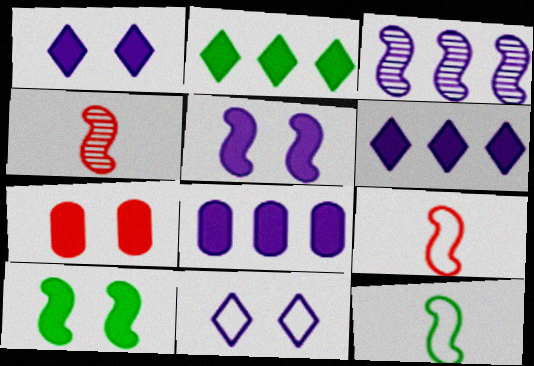[[1, 7, 10], 
[3, 9, 10]]